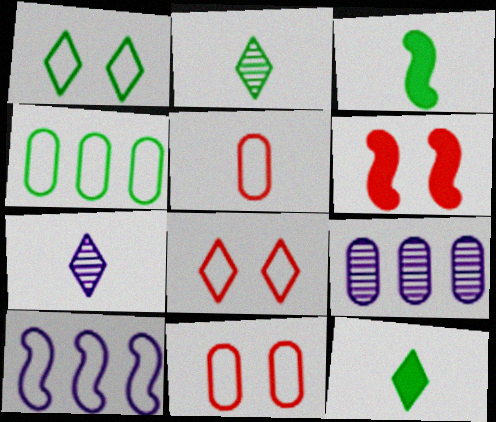[[1, 5, 10], 
[3, 5, 7], 
[3, 8, 9], 
[4, 6, 7]]